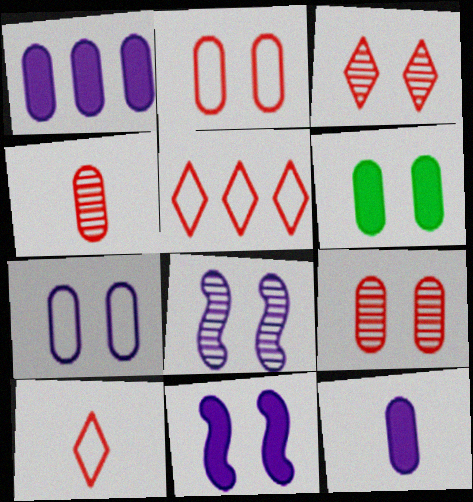[[6, 7, 9]]